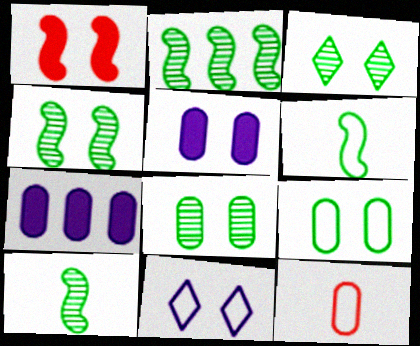[[1, 8, 11], 
[2, 4, 10], 
[3, 4, 8], 
[7, 8, 12]]